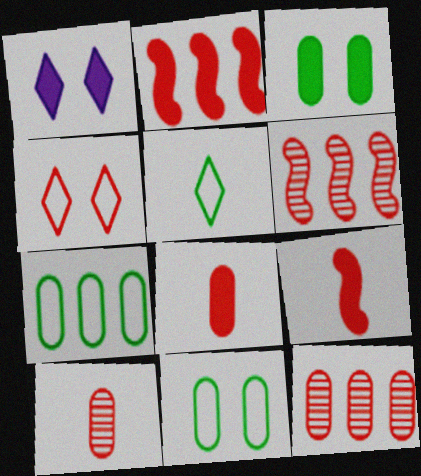[[2, 4, 10], 
[4, 6, 8], 
[4, 9, 12]]